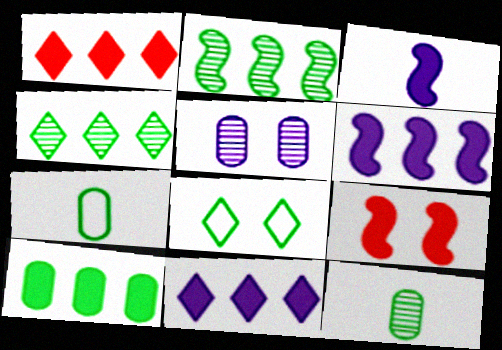[[1, 6, 10], 
[5, 8, 9]]